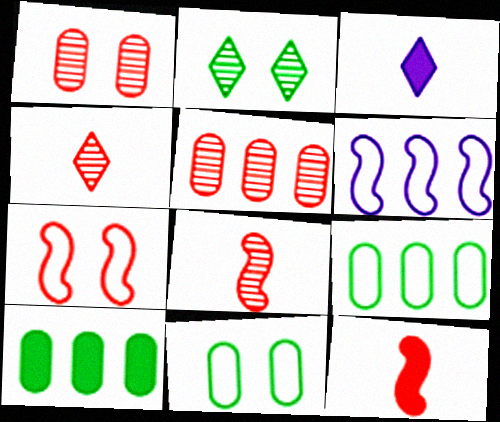[]